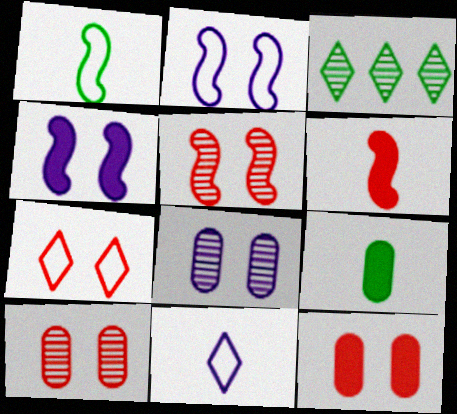[[5, 7, 12]]